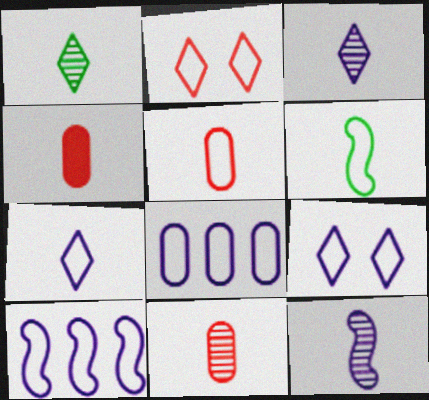[[1, 11, 12], 
[2, 6, 8], 
[3, 4, 6], 
[4, 5, 11], 
[5, 6, 7]]